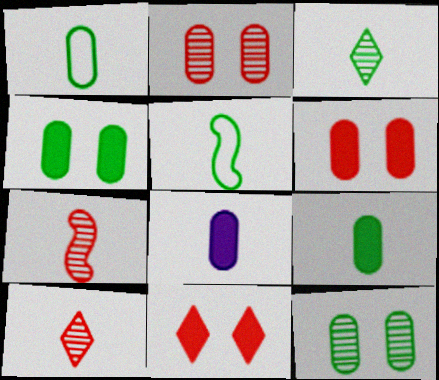[[3, 5, 9], 
[5, 8, 10]]